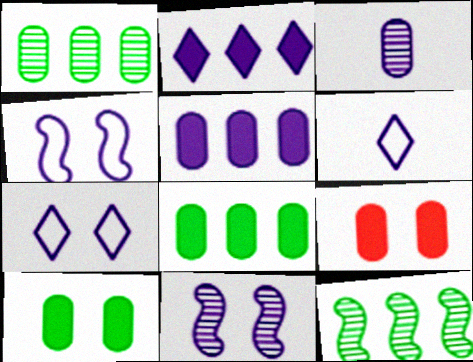[[2, 3, 4], 
[5, 6, 11], 
[6, 9, 12]]